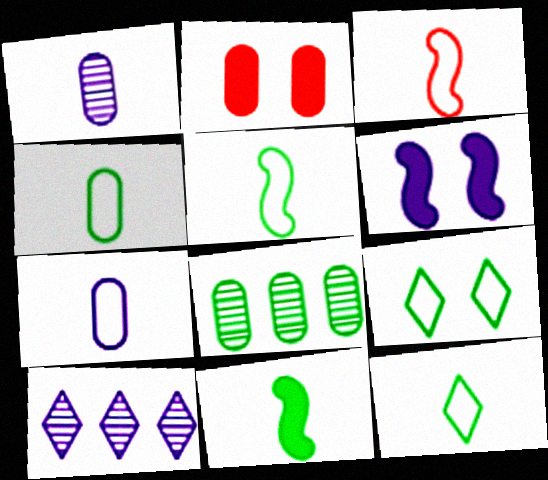[[2, 5, 10], 
[2, 7, 8], 
[3, 7, 12], 
[4, 5, 12], 
[6, 7, 10], 
[8, 9, 11]]